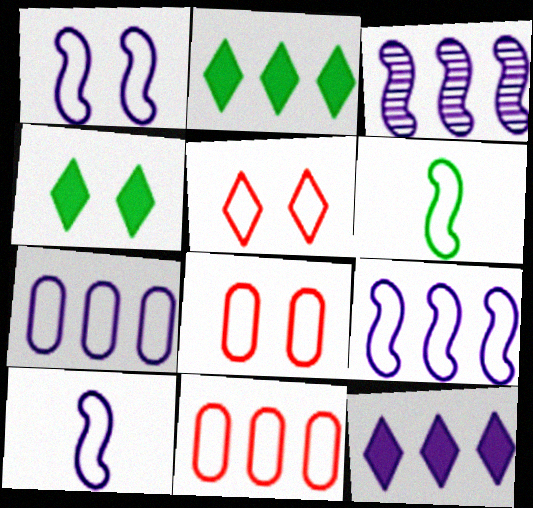[[1, 9, 10], 
[2, 3, 11], 
[3, 7, 12], 
[5, 6, 7]]